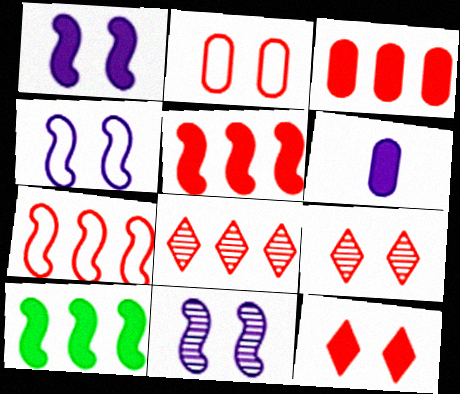[[1, 4, 11], 
[3, 7, 8], 
[6, 10, 12]]